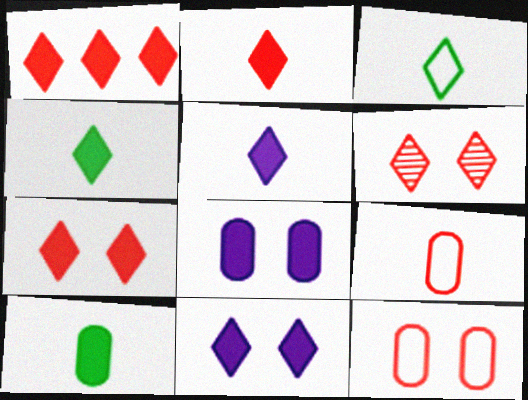[[1, 2, 7], 
[1, 4, 11], 
[2, 4, 5]]